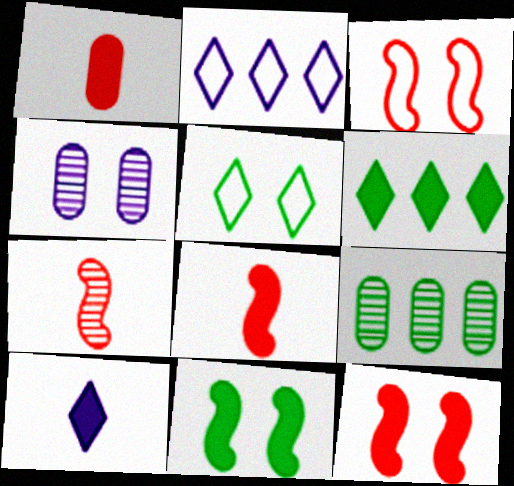[[3, 9, 10], 
[4, 5, 12]]